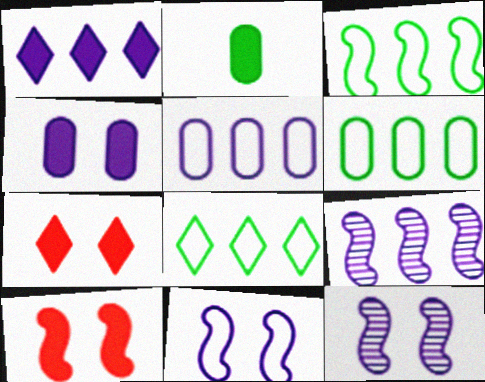[[1, 2, 10], 
[1, 5, 9], 
[3, 6, 8]]